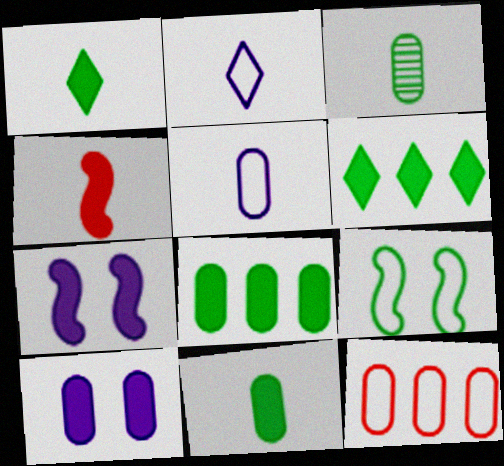[[2, 3, 4], 
[2, 9, 12], 
[3, 6, 9], 
[3, 10, 12], 
[4, 6, 10]]